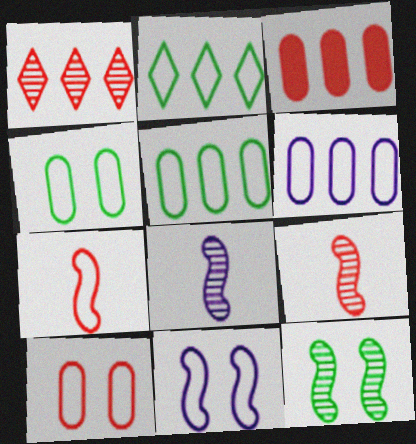[]